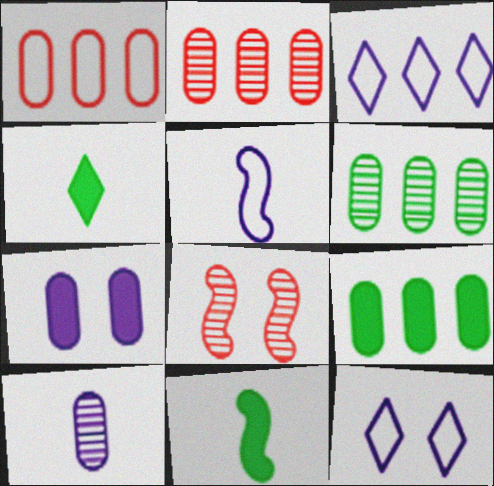[[2, 11, 12]]